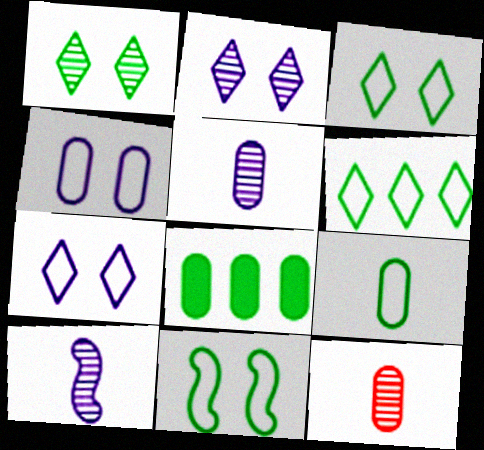[[4, 8, 12], 
[6, 9, 11]]